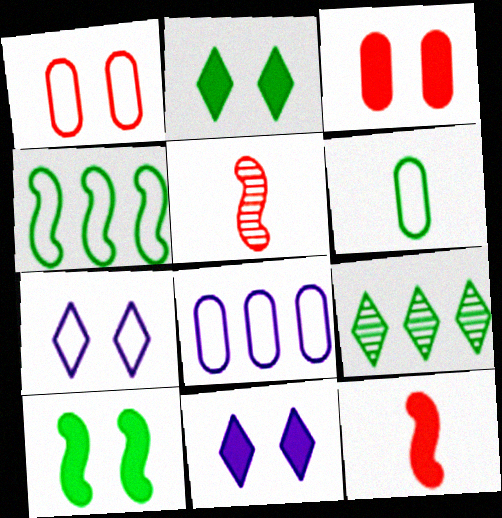[[1, 6, 8], 
[2, 5, 8], 
[3, 10, 11], 
[6, 9, 10]]